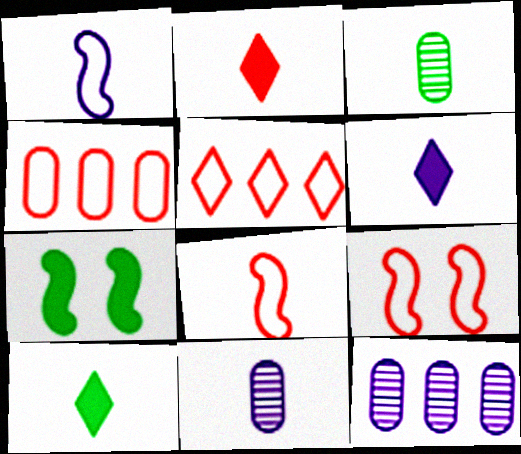[[1, 2, 3], 
[1, 6, 11], 
[2, 6, 10], 
[3, 6, 8], 
[5, 7, 11], 
[8, 10, 11], 
[9, 10, 12]]